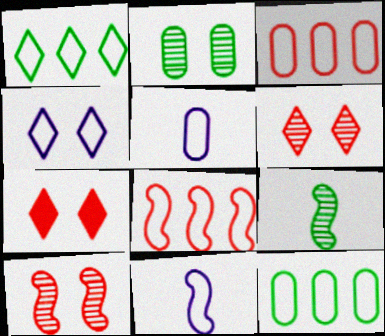[]